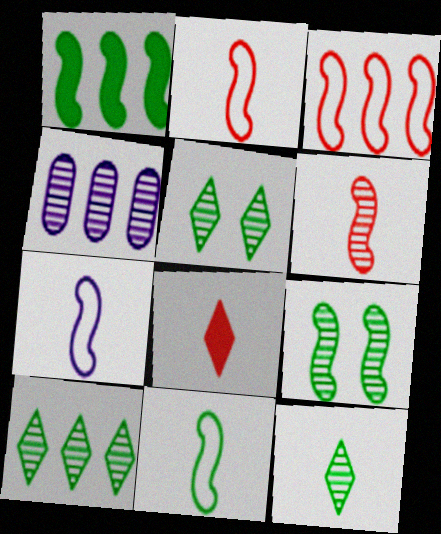[[1, 9, 11], 
[2, 7, 11], 
[4, 5, 6], 
[5, 10, 12]]